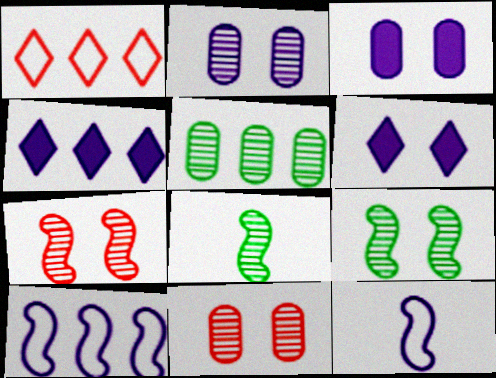[[1, 3, 8], 
[2, 4, 12]]